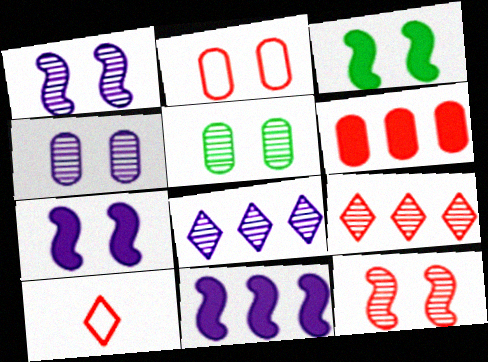[[5, 10, 11], 
[6, 10, 12]]